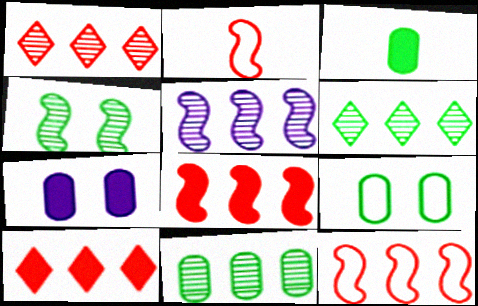[[1, 5, 11], 
[2, 6, 7], 
[3, 9, 11]]